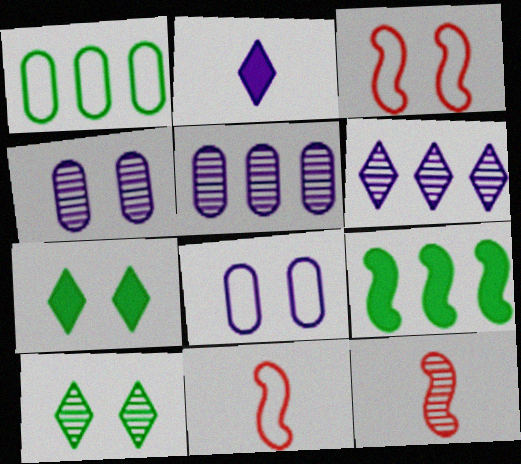[[3, 4, 7], 
[5, 7, 11], 
[5, 10, 12]]